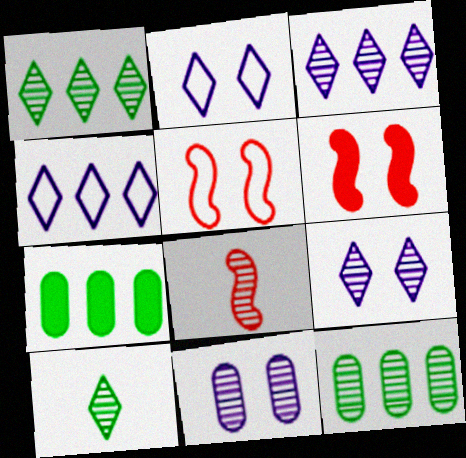[[1, 8, 11], 
[2, 7, 8], 
[8, 9, 12]]